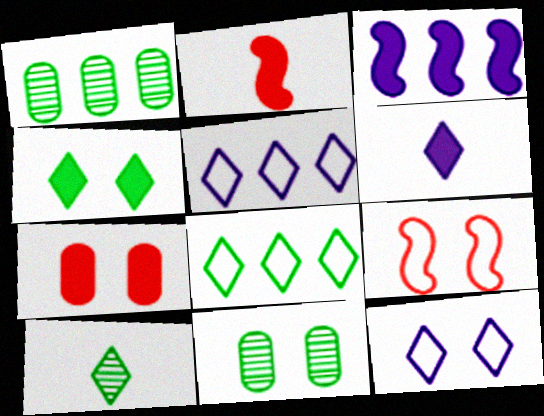[[1, 2, 12], 
[1, 6, 9], 
[2, 5, 11], 
[4, 8, 10]]